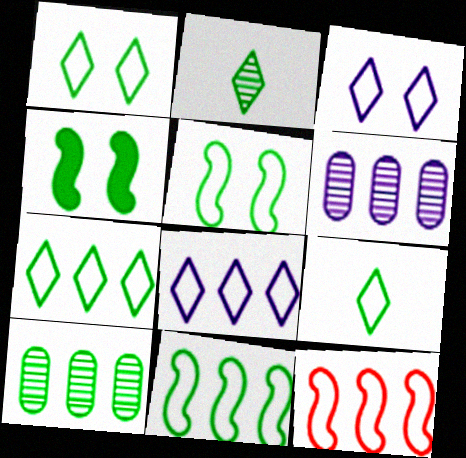[[1, 7, 9], 
[4, 9, 10]]